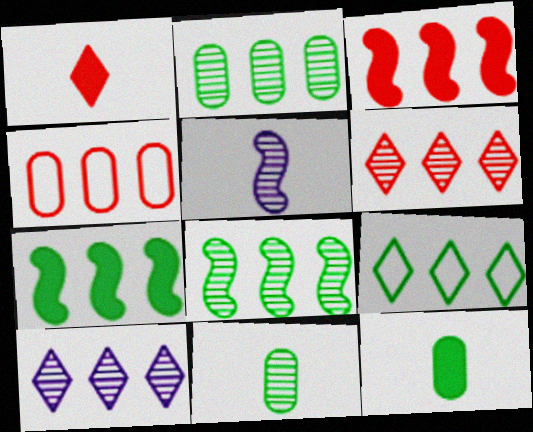[[2, 7, 9], 
[3, 4, 6], 
[4, 7, 10]]